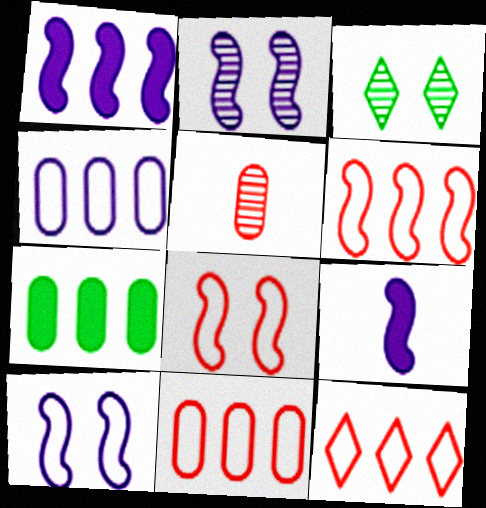[[3, 9, 11], 
[6, 11, 12]]